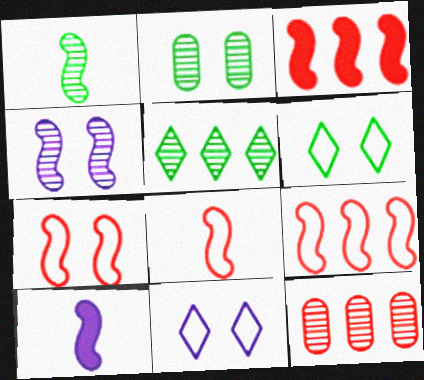[[1, 2, 5], 
[1, 8, 10], 
[6, 10, 12], 
[7, 8, 9]]